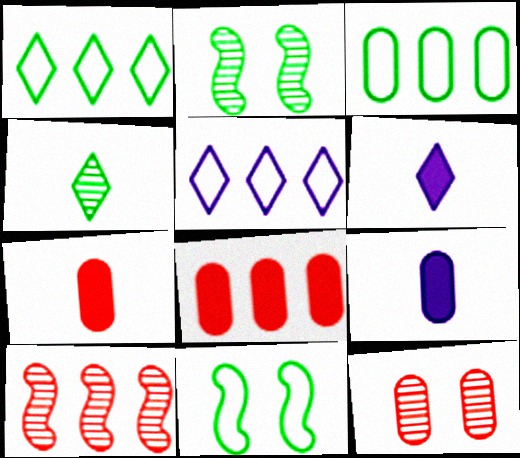[[2, 5, 7], 
[3, 9, 12]]